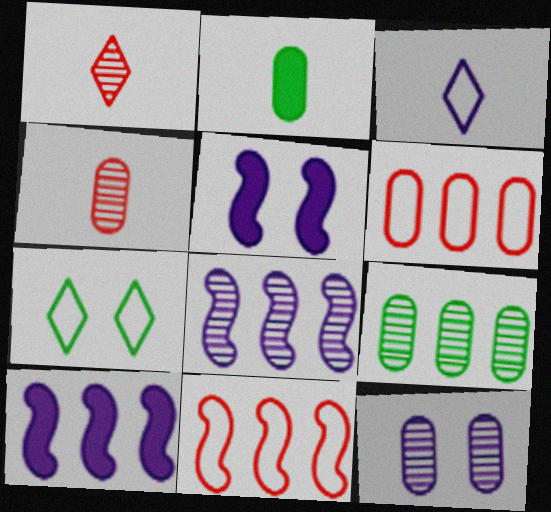[[2, 6, 12], 
[3, 10, 12], 
[4, 7, 10], 
[4, 9, 12]]